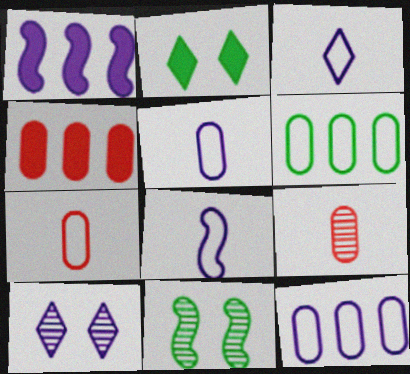[[1, 5, 10], 
[3, 4, 11], 
[3, 5, 8]]